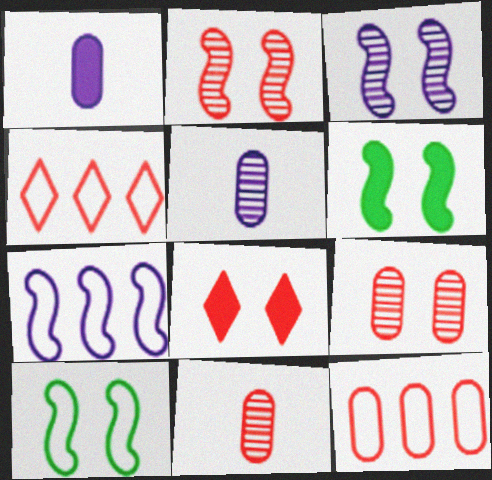[[4, 5, 6]]